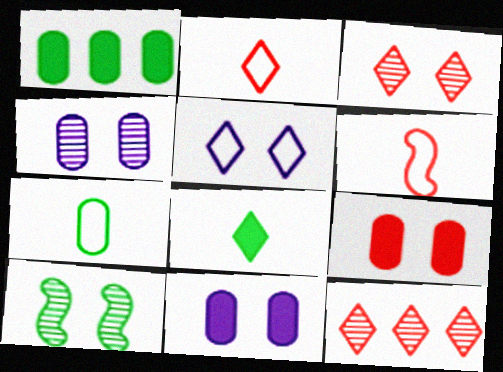[[3, 4, 10], 
[5, 8, 12], 
[5, 9, 10], 
[6, 9, 12]]